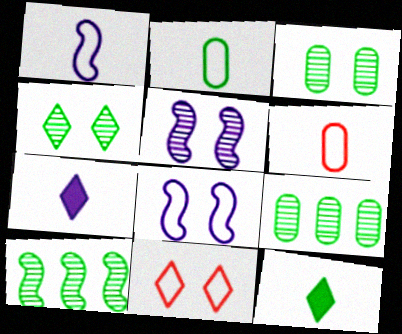[]